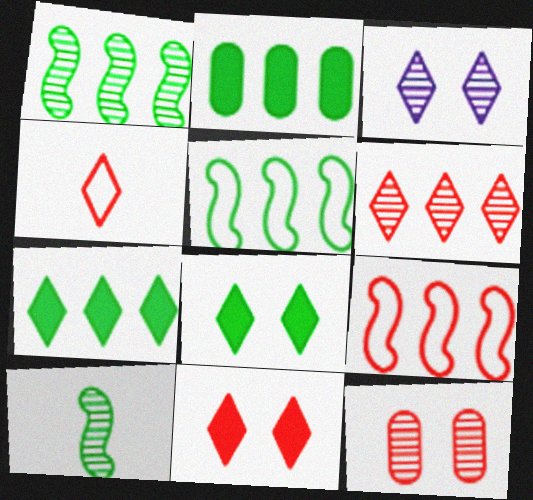[[3, 4, 7], 
[4, 6, 11]]